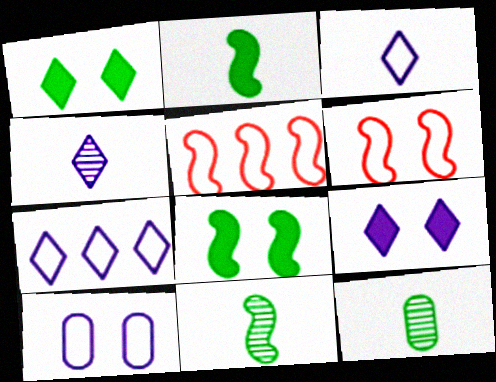[[4, 7, 9], 
[5, 9, 12]]